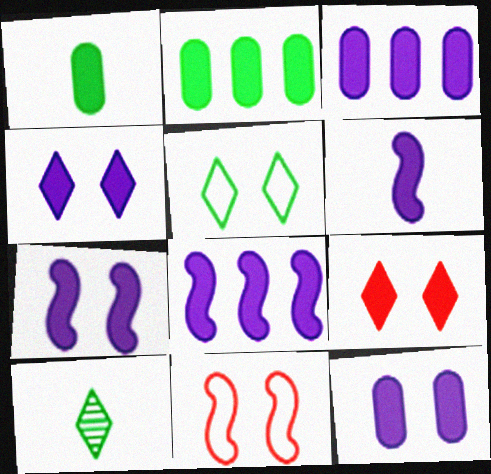[[1, 8, 9], 
[2, 6, 9], 
[3, 4, 6], 
[3, 10, 11], 
[4, 7, 12], 
[6, 7, 8]]